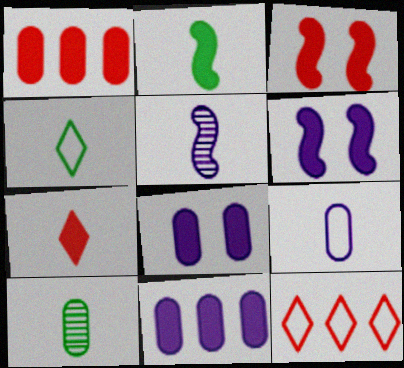[[1, 3, 7], 
[2, 4, 10], 
[6, 10, 12]]